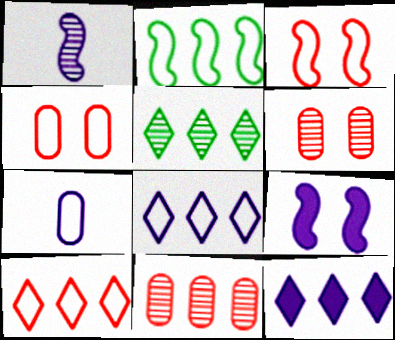[[1, 5, 6], 
[2, 11, 12], 
[5, 10, 12]]